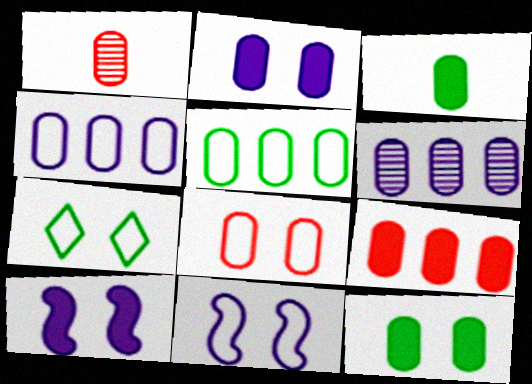[[1, 2, 5], 
[1, 4, 12], 
[1, 8, 9], 
[2, 3, 9], 
[3, 6, 8], 
[5, 6, 9], 
[7, 8, 11]]